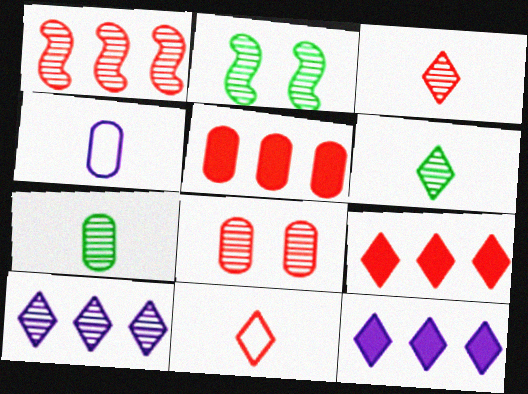[[1, 3, 8], 
[2, 4, 9]]